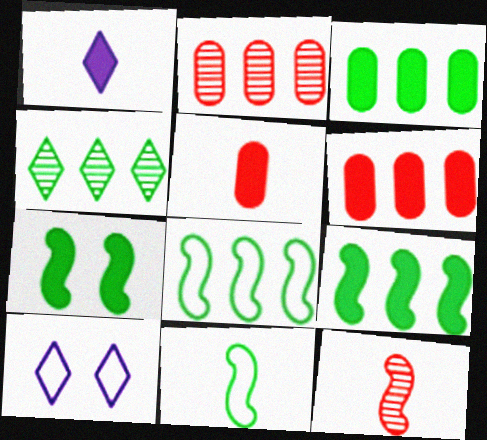[[1, 6, 7], 
[3, 4, 8], 
[3, 10, 12]]